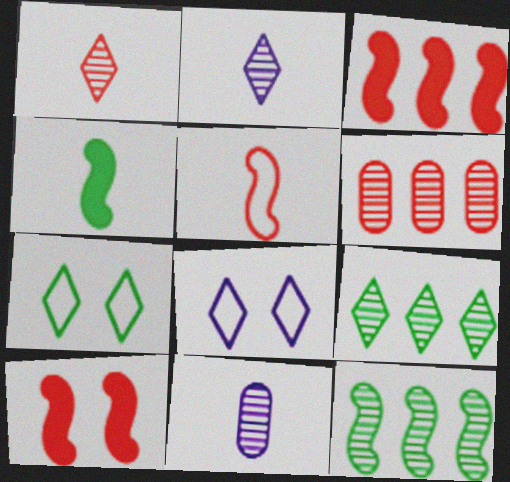[[3, 7, 11], 
[4, 6, 8]]